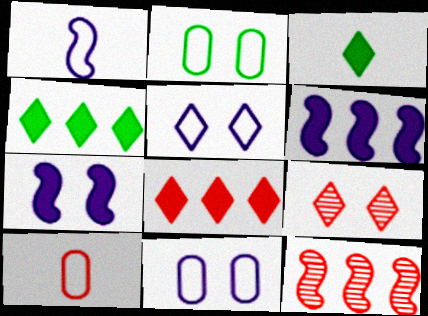[[2, 7, 9], 
[3, 11, 12]]